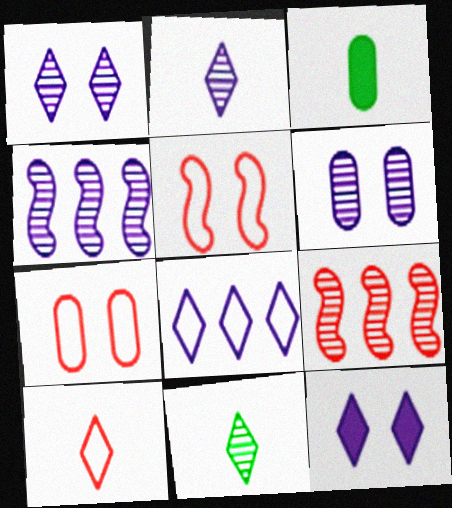[[2, 4, 6], 
[2, 8, 12], 
[6, 9, 11]]